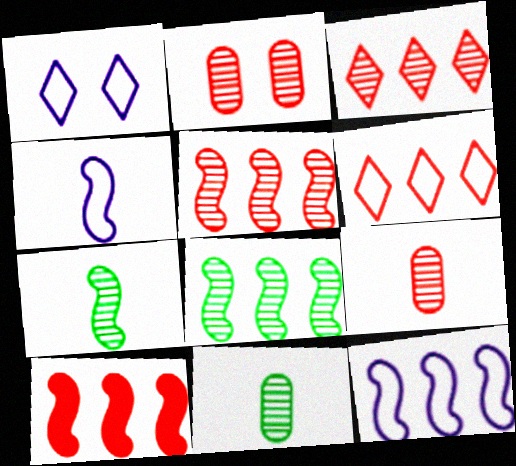[[1, 10, 11], 
[8, 10, 12]]